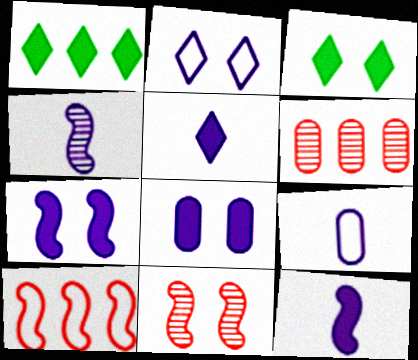[[1, 9, 11], 
[4, 5, 9]]